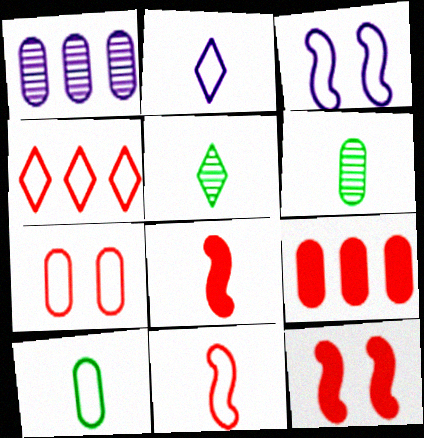[[2, 6, 8], 
[2, 10, 11], 
[3, 4, 10], 
[3, 5, 9], 
[4, 7, 11]]